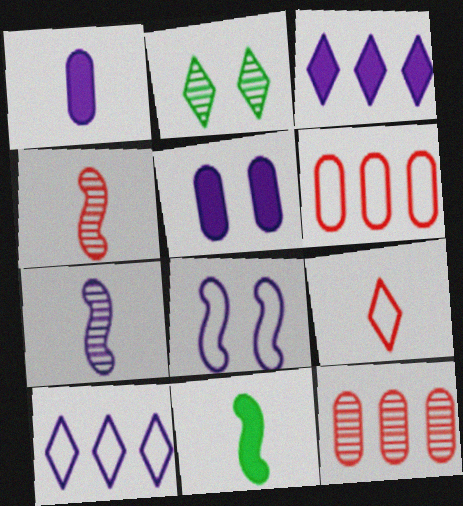[[2, 3, 9], 
[2, 7, 12], 
[5, 7, 10]]